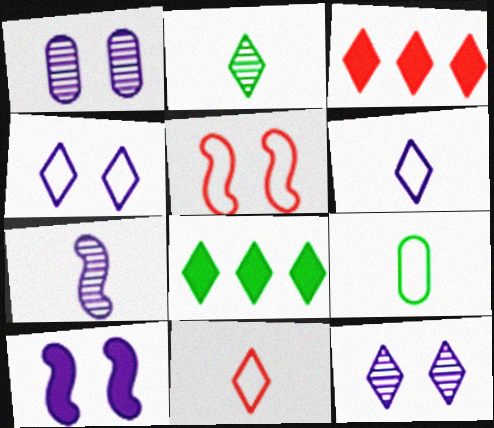[[1, 4, 10], 
[2, 3, 4], 
[8, 11, 12]]